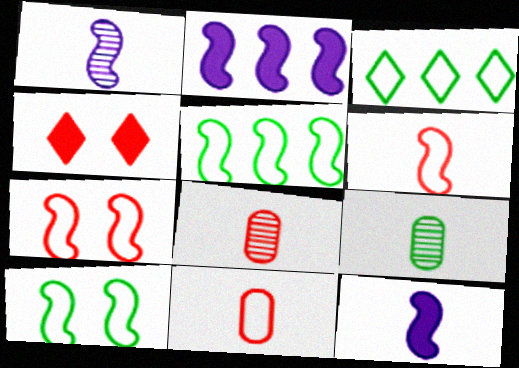[]